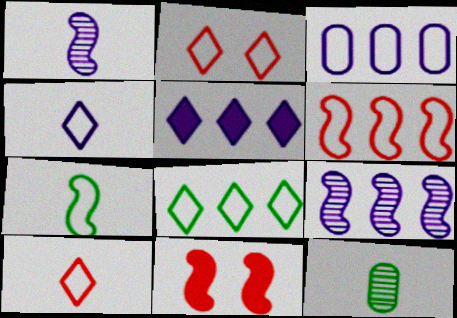[[2, 3, 7], 
[2, 4, 8], 
[3, 5, 9], 
[3, 6, 8], 
[7, 9, 11]]